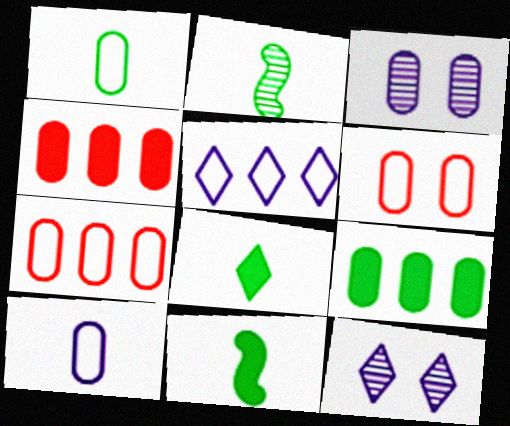[[1, 2, 8], 
[1, 3, 4], 
[7, 11, 12]]